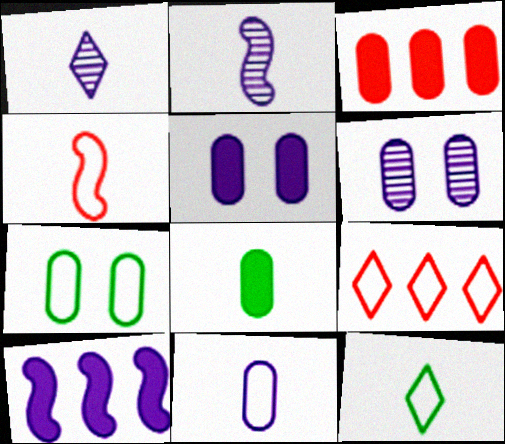[[1, 4, 8], 
[3, 5, 8], 
[4, 11, 12]]